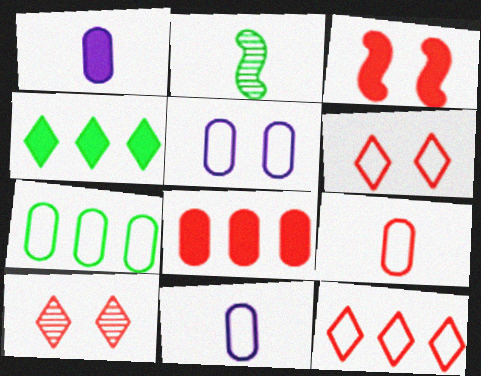[[1, 3, 4], 
[5, 7, 9]]